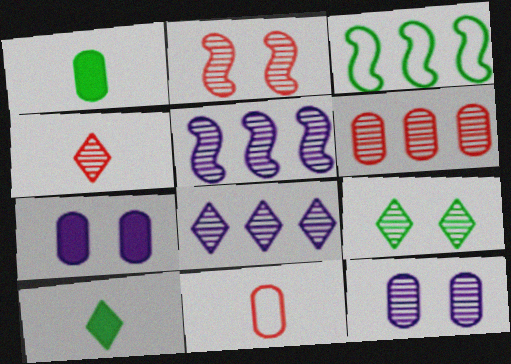[[1, 3, 9], 
[2, 4, 6], 
[2, 9, 12], 
[3, 4, 7], 
[4, 8, 9]]